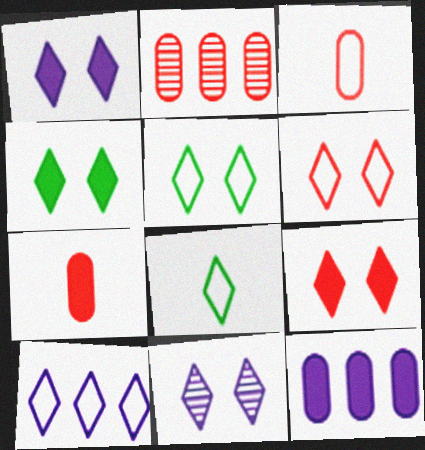[[1, 4, 9], 
[4, 6, 11], 
[5, 9, 11], 
[6, 8, 10]]